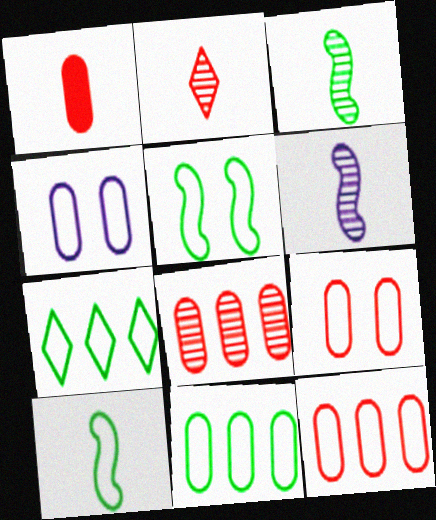[[1, 8, 9]]